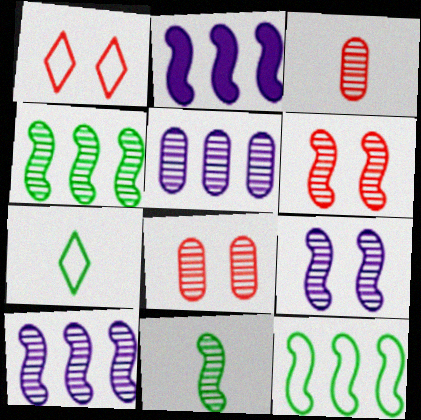[[2, 7, 8], 
[6, 10, 11]]